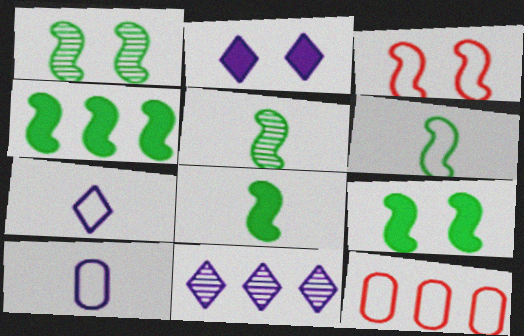[[1, 4, 6], 
[2, 5, 12], 
[2, 7, 11], 
[4, 8, 9], 
[4, 11, 12], 
[5, 6, 8]]